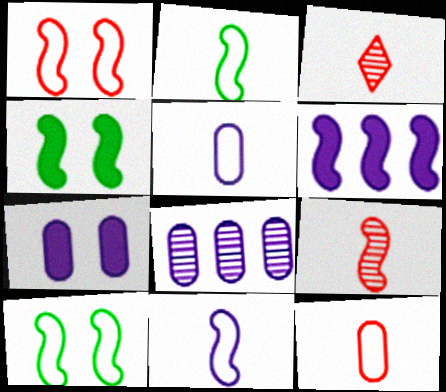[[5, 7, 8], 
[6, 9, 10]]